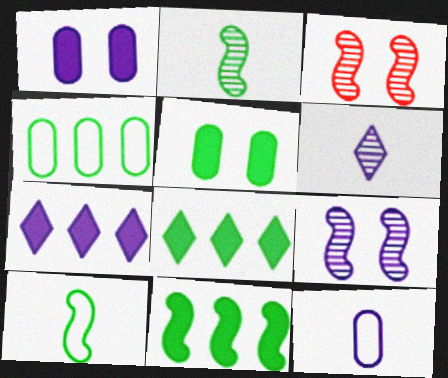[[3, 8, 12], 
[7, 9, 12]]